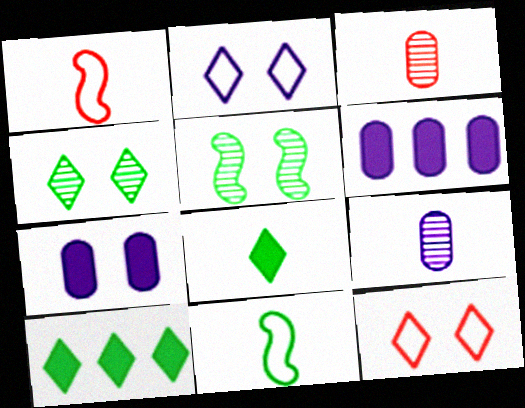[[1, 4, 6], 
[1, 8, 9], 
[5, 7, 12]]